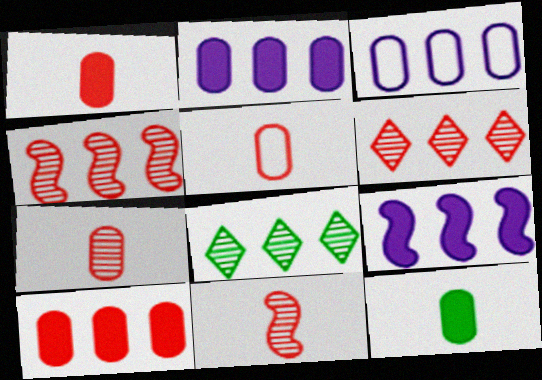[[1, 5, 7]]